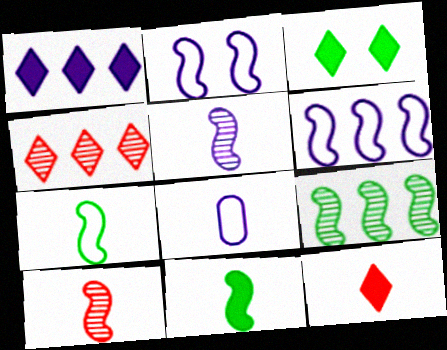[[1, 3, 12]]